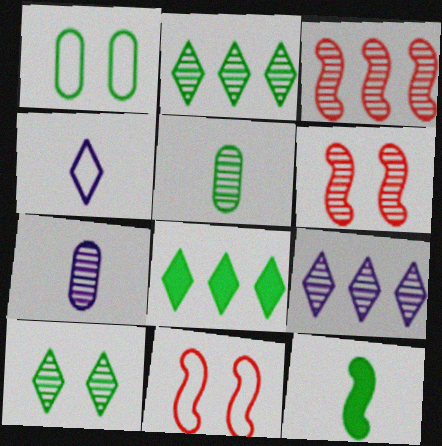[[1, 2, 12], 
[2, 6, 7], 
[3, 7, 10], 
[5, 6, 9], 
[7, 8, 11]]